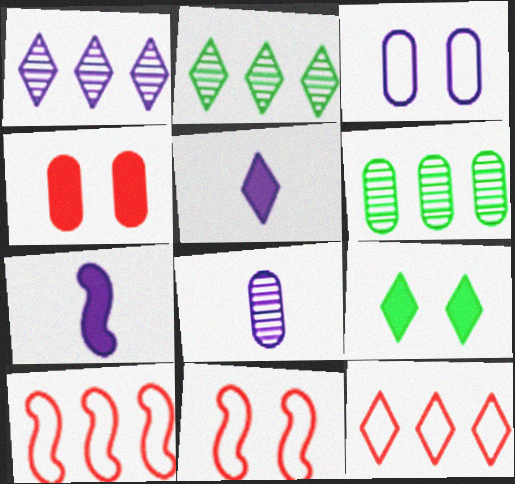[[1, 3, 7], 
[5, 6, 11], 
[8, 9, 10]]